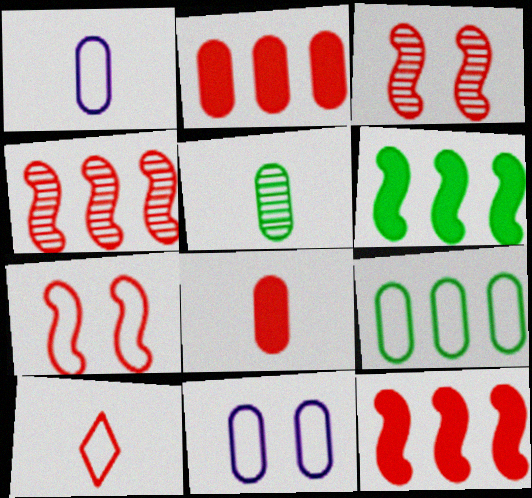[[1, 5, 8], 
[2, 3, 10], 
[2, 5, 11]]